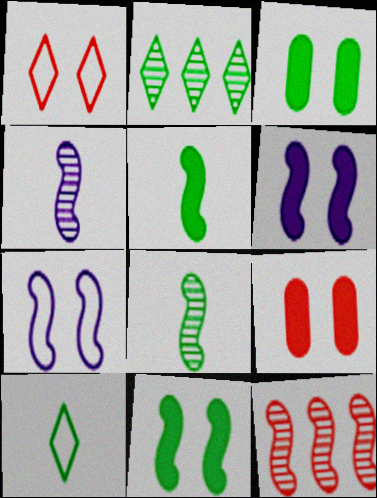[[5, 7, 12]]